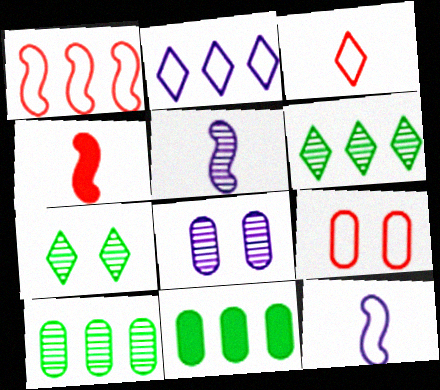[[1, 3, 9]]